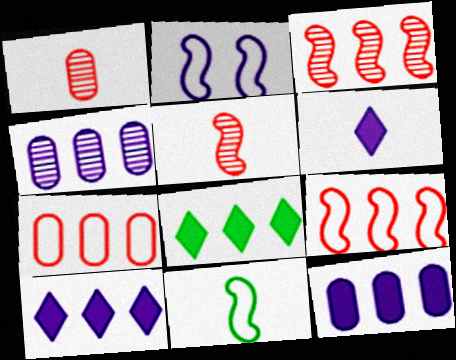[[1, 2, 8], 
[1, 6, 11], 
[2, 4, 6], 
[2, 9, 11], 
[4, 8, 9]]